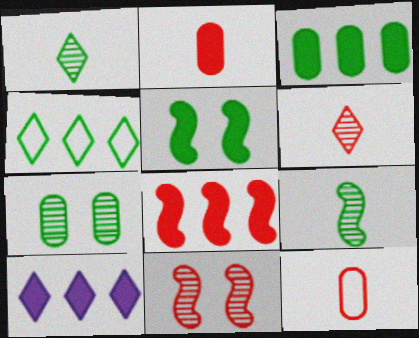[[2, 5, 10], 
[3, 8, 10]]